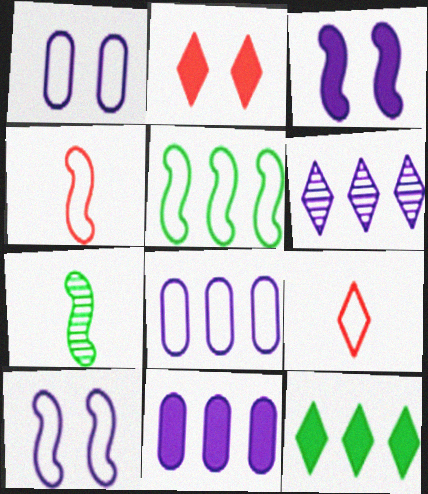[[1, 5, 9], 
[2, 7, 8], 
[4, 5, 10]]